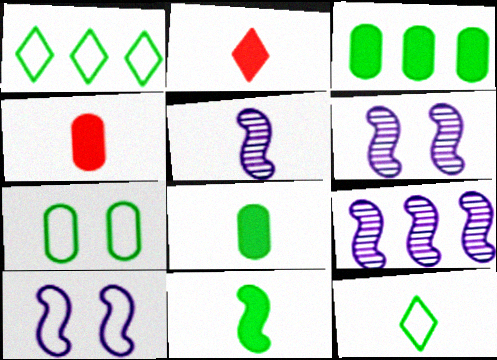[[1, 4, 6], 
[2, 7, 9], 
[4, 5, 12], 
[5, 6, 9]]